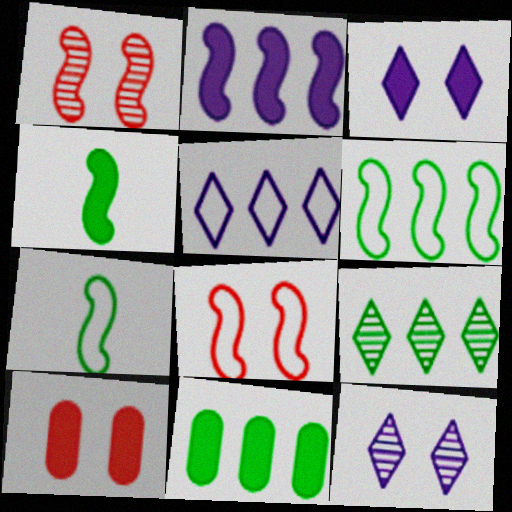[[1, 2, 7], 
[6, 9, 11]]